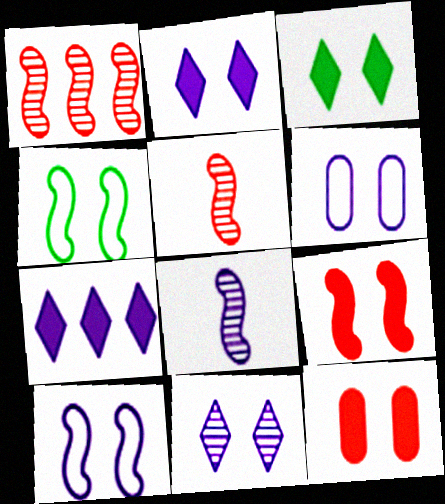[[4, 11, 12], 
[6, 7, 8]]